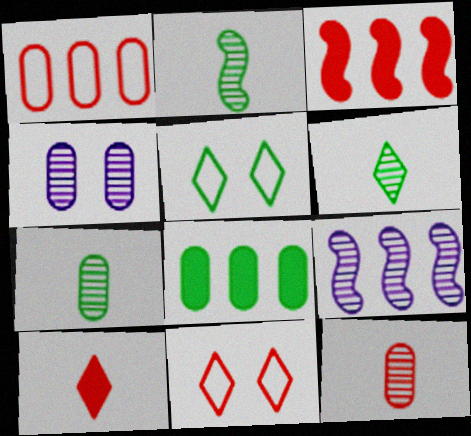[[2, 5, 8], 
[2, 6, 7], 
[3, 11, 12]]